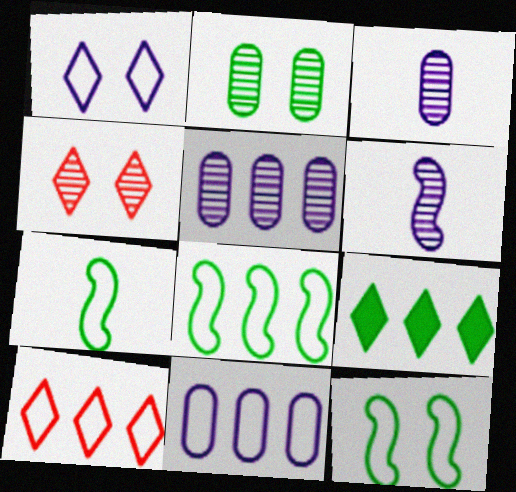[[2, 7, 9], 
[7, 8, 12], 
[8, 10, 11]]